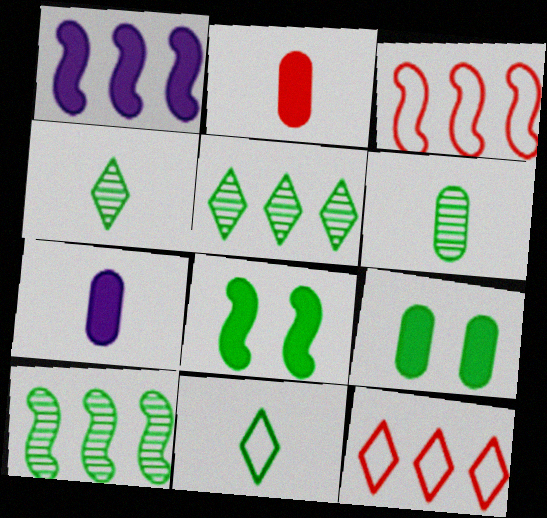[[1, 3, 10], 
[9, 10, 11]]